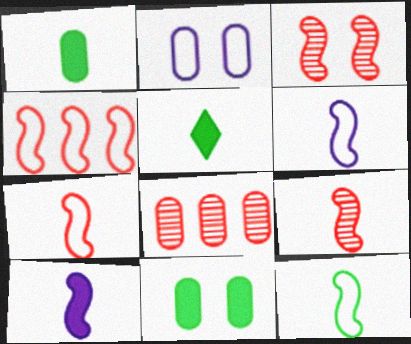[[1, 2, 8], 
[6, 7, 12], 
[9, 10, 12]]